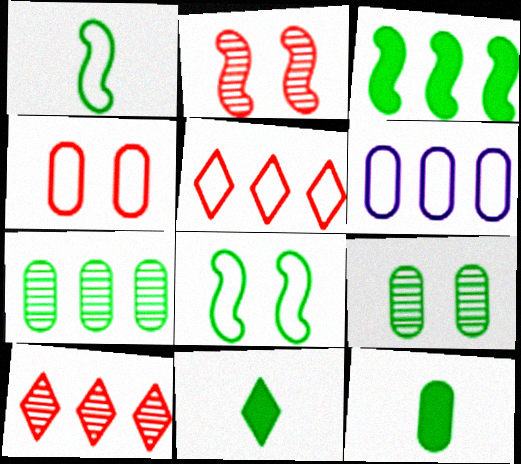[[2, 6, 11], 
[3, 6, 10], 
[7, 8, 11]]